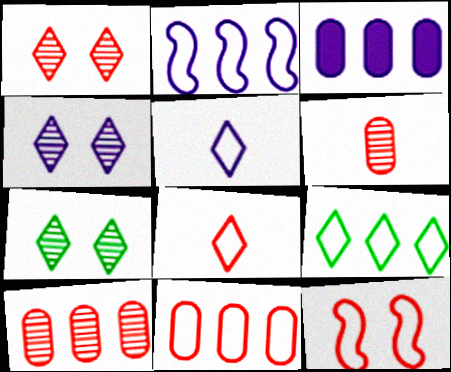[[1, 4, 7], 
[2, 9, 11], 
[8, 11, 12]]